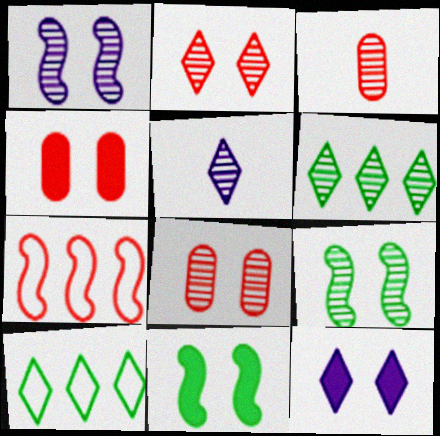[[1, 3, 6], 
[2, 5, 6], 
[4, 11, 12]]